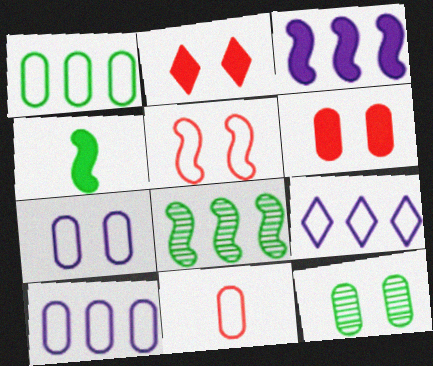[[1, 7, 11], 
[6, 7, 12]]